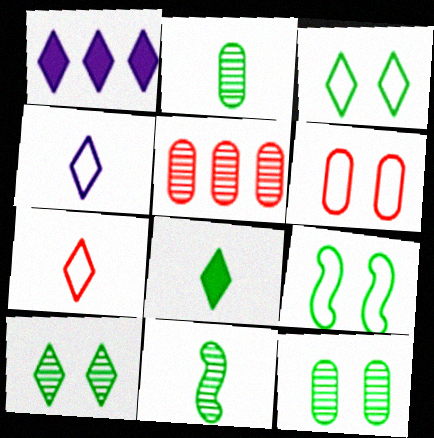[[1, 6, 11], 
[1, 7, 10]]